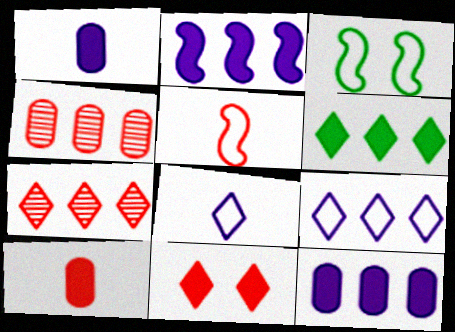[[1, 3, 7], 
[4, 5, 11], 
[6, 7, 9]]